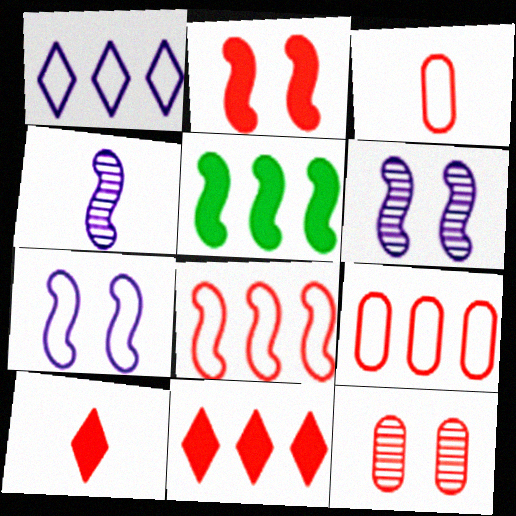[[8, 10, 12]]